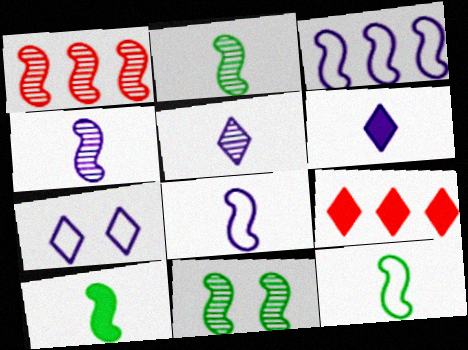[[1, 4, 11], 
[2, 10, 12]]